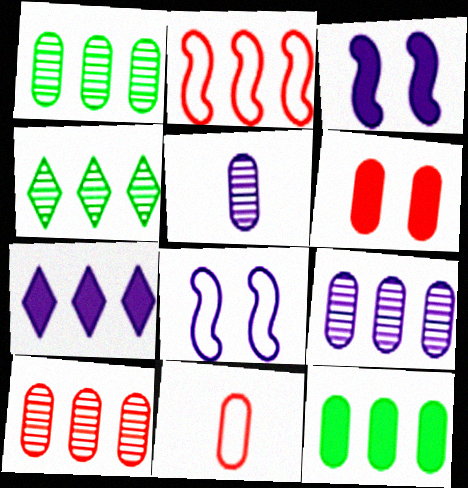[[1, 2, 7], 
[1, 9, 10], 
[3, 4, 11], 
[5, 7, 8], 
[6, 10, 11]]